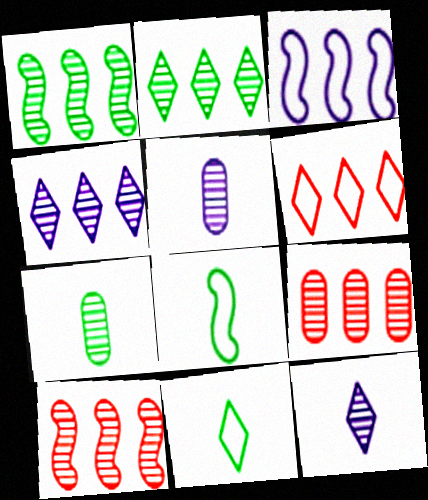[[1, 4, 9]]